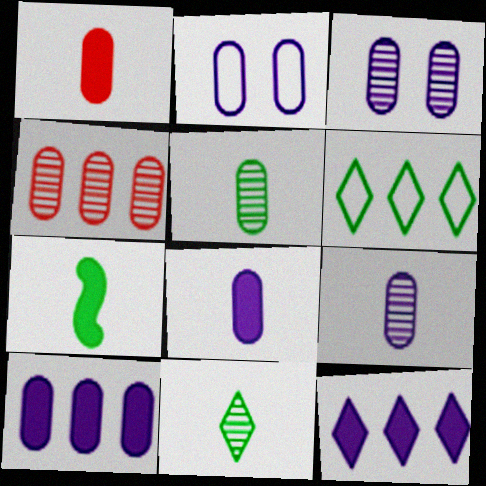[[2, 9, 10], 
[3, 4, 5]]